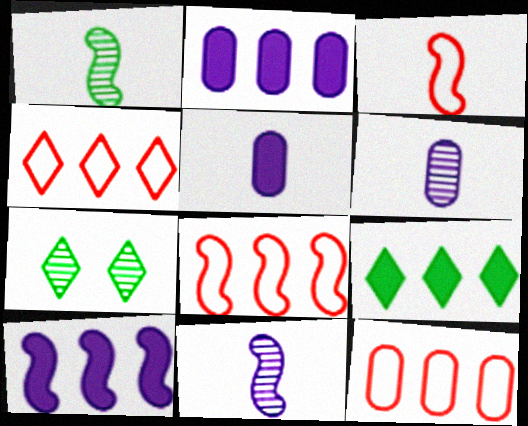[[2, 3, 7], 
[4, 8, 12], 
[5, 7, 8]]